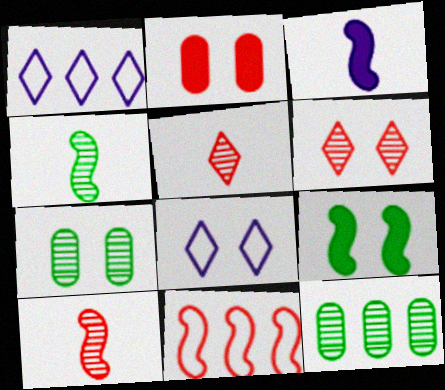[[1, 2, 4], 
[2, 5, 11]]